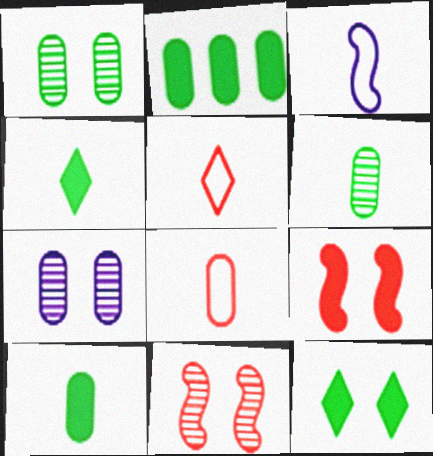[[2, 7, 8]]